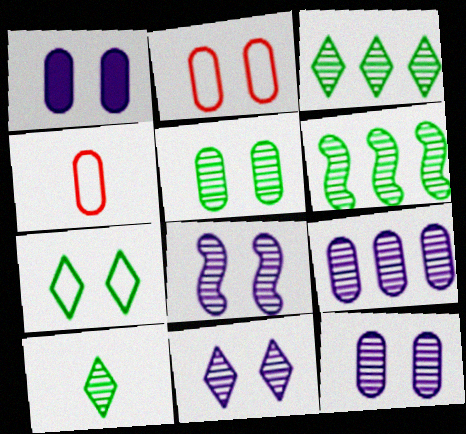[[1, 2, 5], 
[5, 6, 10], 
[8, 11, 12]]